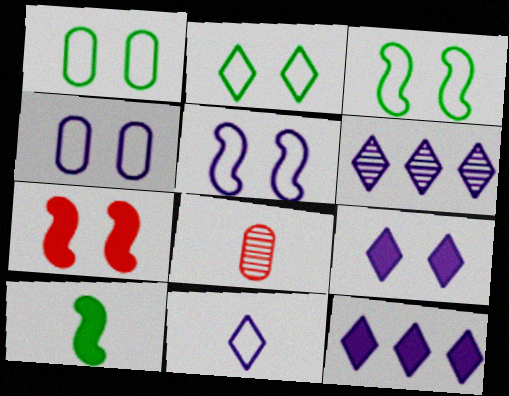[[1, 2, 3], 
[3, 8, 12], 
[6, 9, 11], 
[8, 10, 11]]